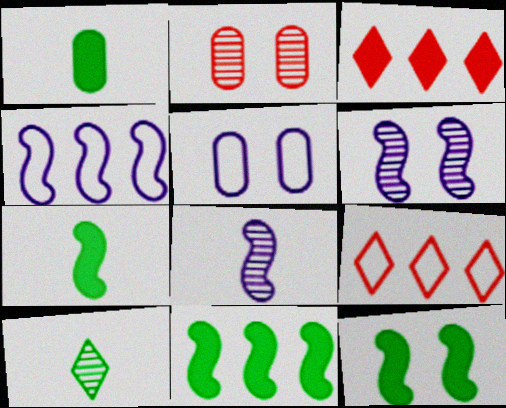[[1, 6, 9], 
[7, 11, 12]]